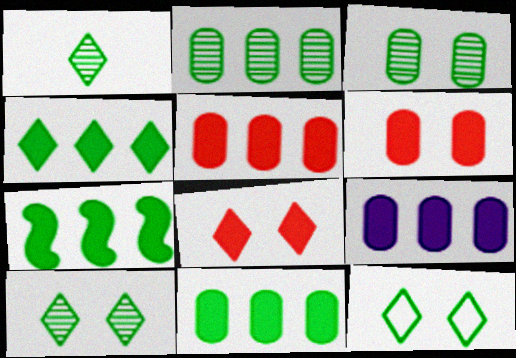[[1, 4, 12], 
[4, 7, 11], 
[5, 9, 11]]